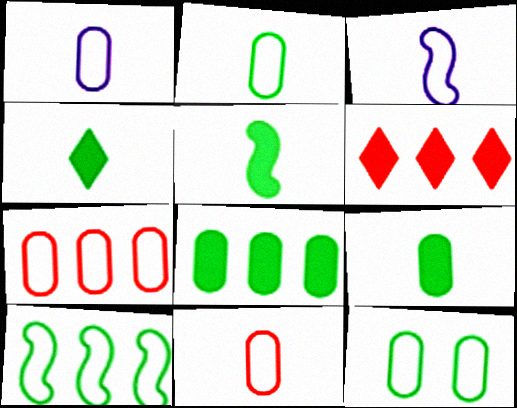[[1, 2, 11], 
[1, 7, 12], 
[4, 5, 9]]